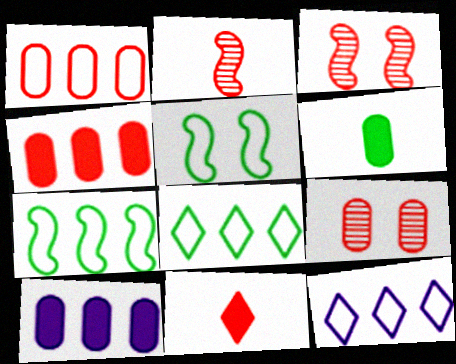[[1, 3, 11], 
[1, 7, 12], 
[3, 6, 12]]